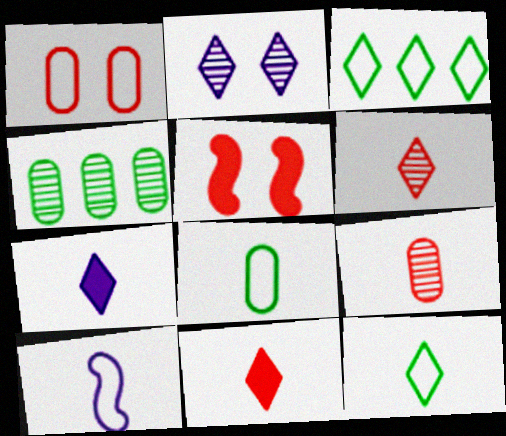[[1, 3, 10], 
[2, 3, 11], 
[6, 7, 12]]